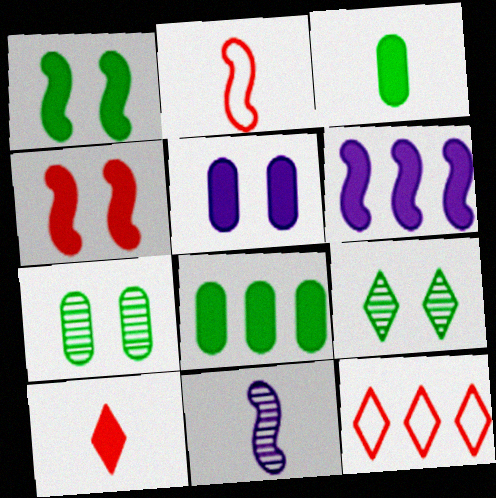[]